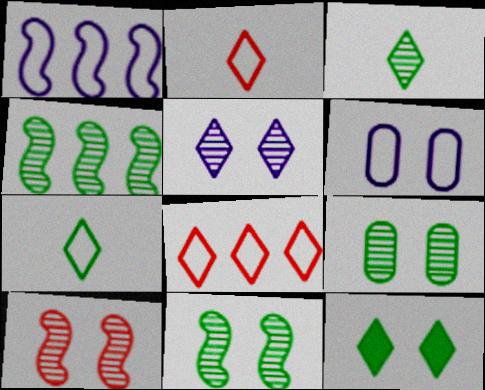[[3, 4, 9], 
[5, 9, 10], 
[6, 10, 12]]